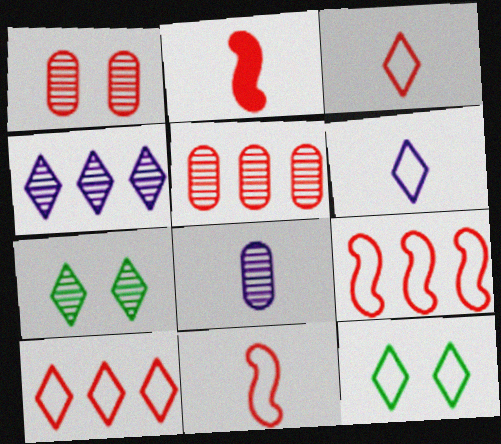[[1, 2, 10], 
[6, 10, 12]]